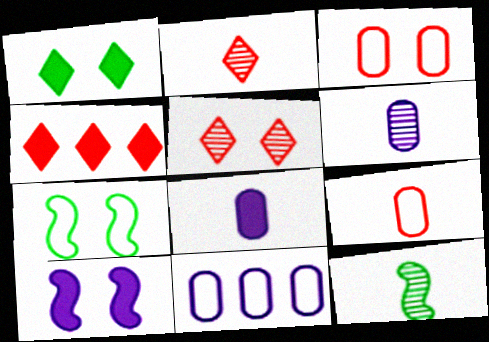[[2, 6, 12], 
[4, 6, 7]]